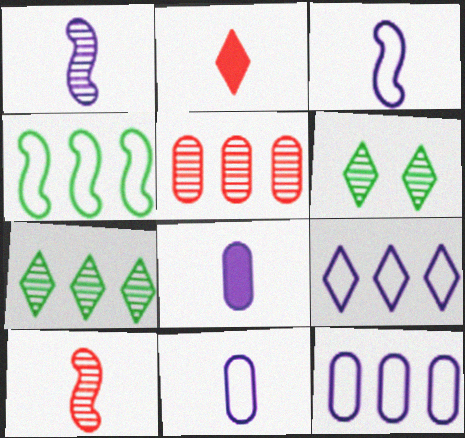[[1, 5, 6], 
[2, 6, 9]]